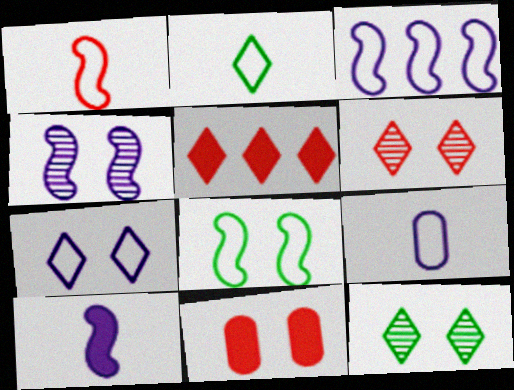[[1, 2, 9], 
[1, 3, 8], 
[3, 4, 10], 
[3, 7, 9]]